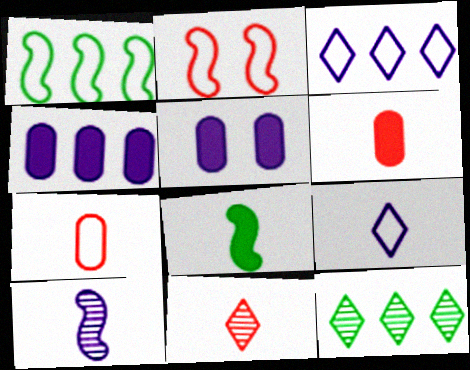[[1, 5, 11], 
[3, 5, 10]]